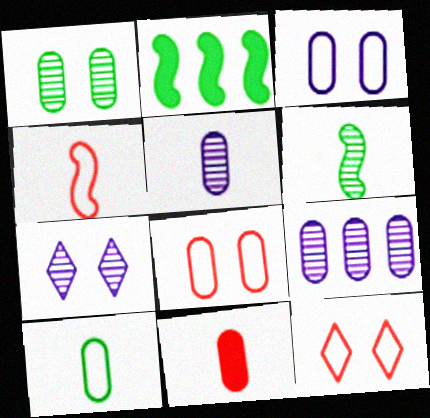[[2, 5, 12], 
[5, 10, 11]]